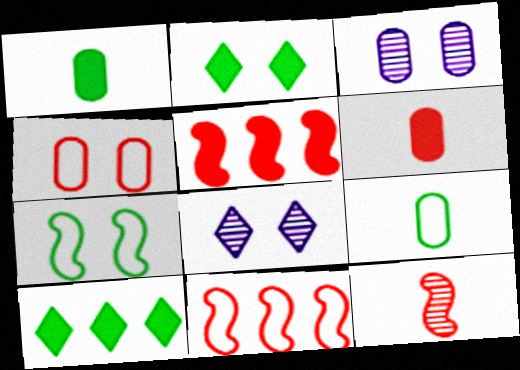[[1, 8, 11], 
[5, 8, 9]]